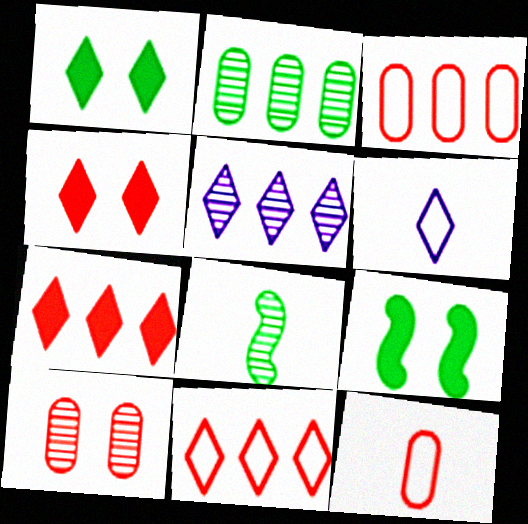[[5, 8, 10], 
[5, 9, 12]]